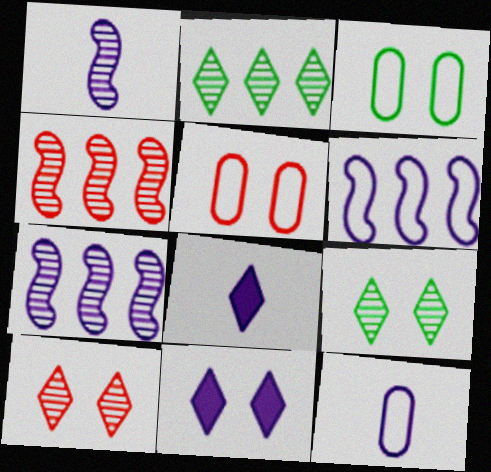[[1, 8, 12], 
[3, 4, 8], 
[7, 11, 12]]